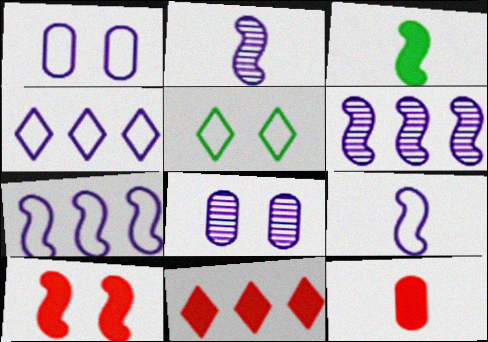[[1, 4, 9], 
[5, 6, 12], 
[5, 8, 10], 
[10, 11, 12]]